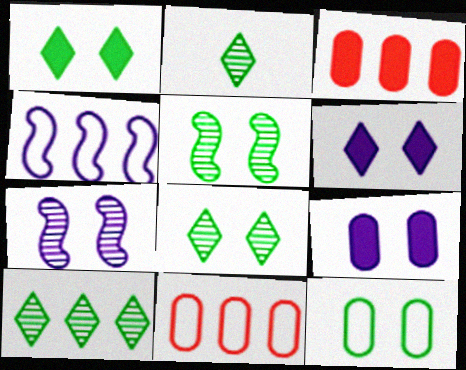[[1, 5, 12], 
[2, 8, 10], 
[3, 4, 10]]